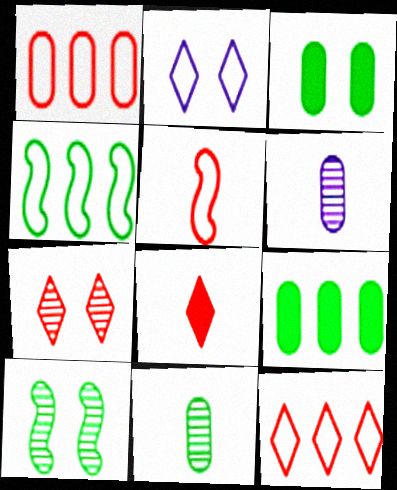[[1, 3, 6], 
[7, 8, 12]]